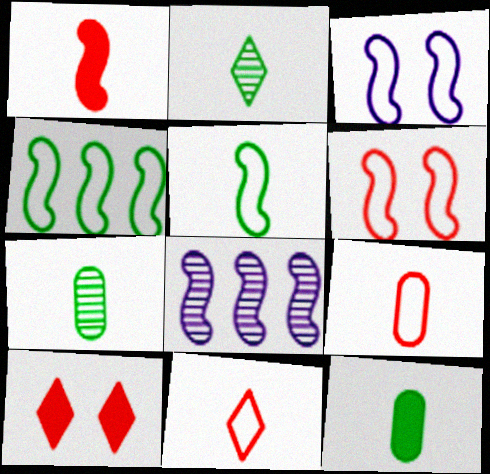[[2, 5, 12]]